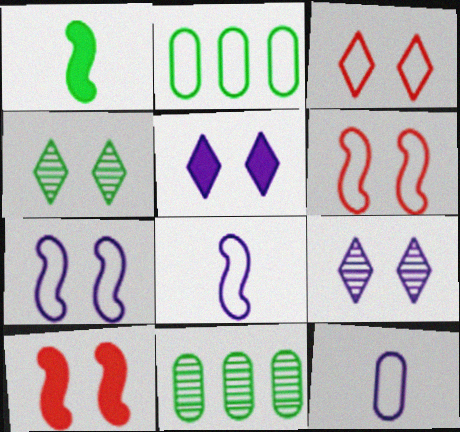[[1, 2, 4], 
[2, 3, 8], 
[3, 4, 5]]